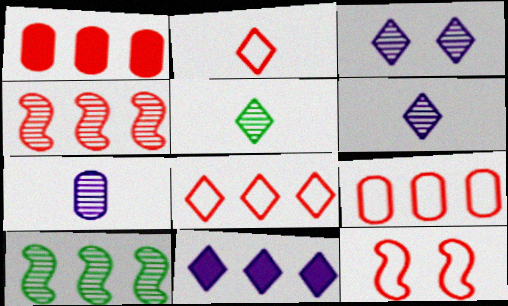[[1, 4, 8], 
[2, 9, 12], 
[9, 10, 11]]